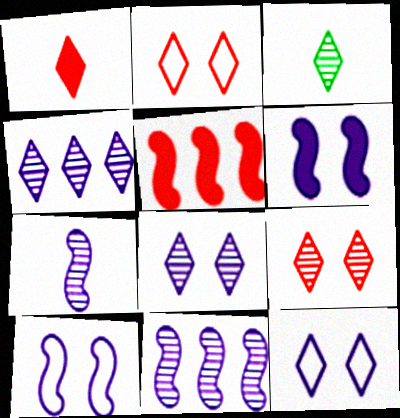[[3, 4, 9]]